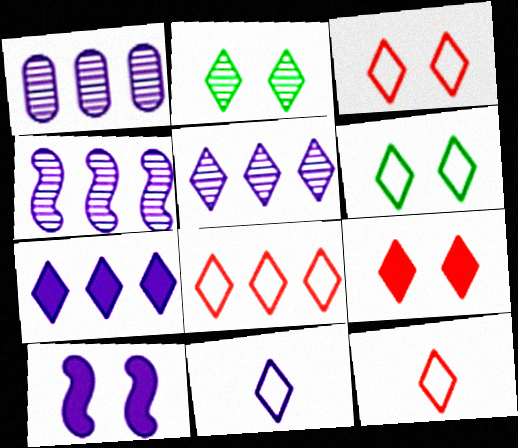[[1, 4, 5], 
[1, 10, 11], 
[2, 7, 12], 
[3, 8, 12], 
[6, 8, 11]]